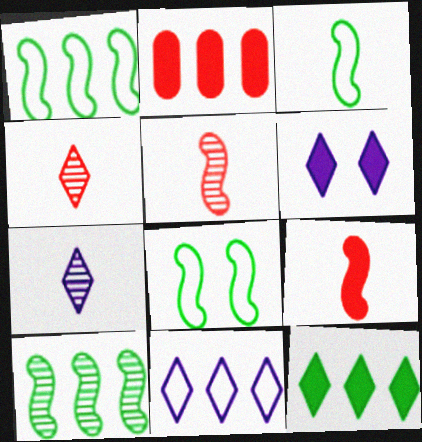[[1, 3, 8], 
[2, 7, 8], 
[2, 10, 11], 
[6, 7, 11]]